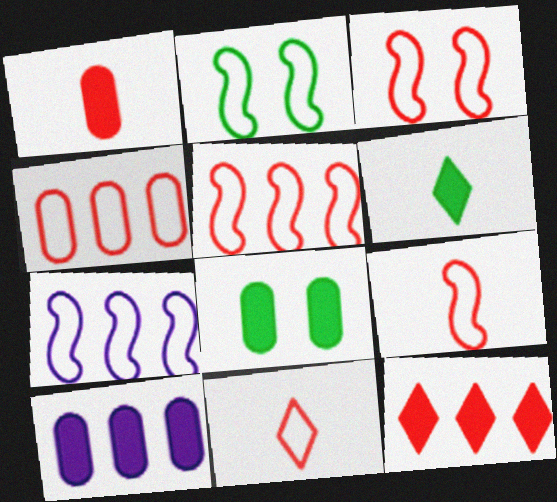[[1, 8, 10], 
[2, 7, 9], 
[3, 4, 11], 
[3, 5, 9]]